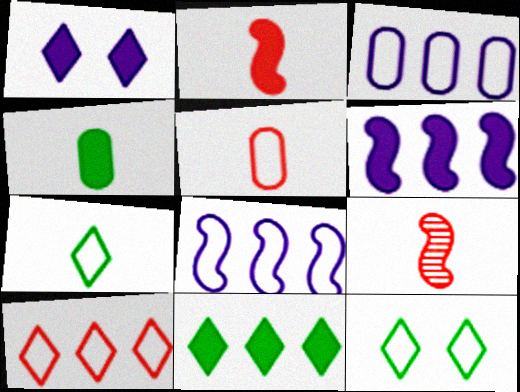[[5, 8, 12]]